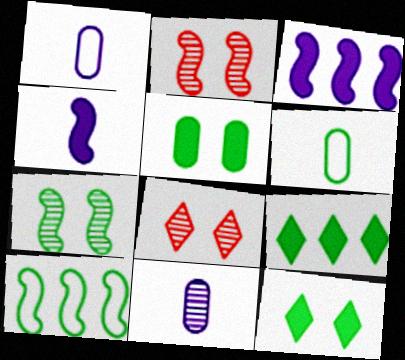[[1, 2, 9], 
[2, 4, 10], 
[3, 6, 8], 
[6, 7, 9]]